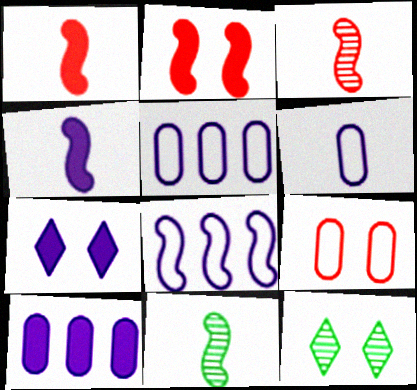[[1, 5, 12], 
[2, 8, 11], 
[4, 7, 10]]